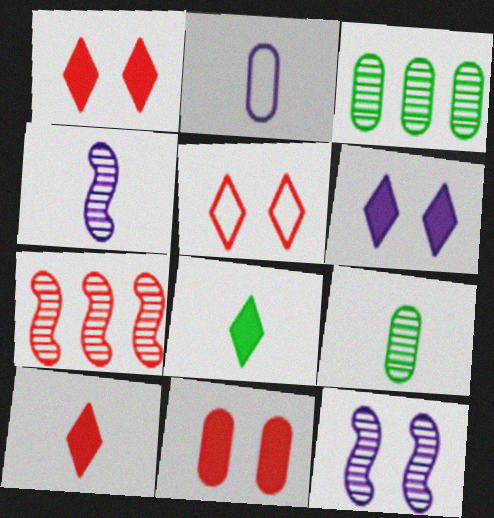[[2, 3, 11]]